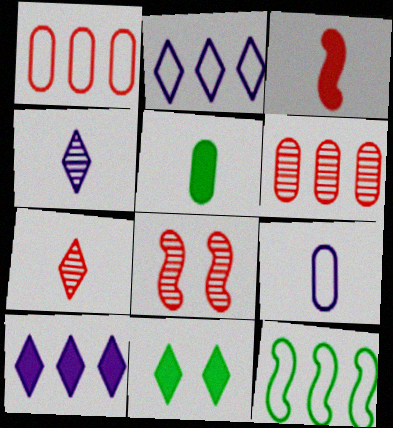[[1, 2, 12], 
[2, 5, 8], 
[2, 7, 11], 
[6, 7, 8], 
[6, 10, 12]]